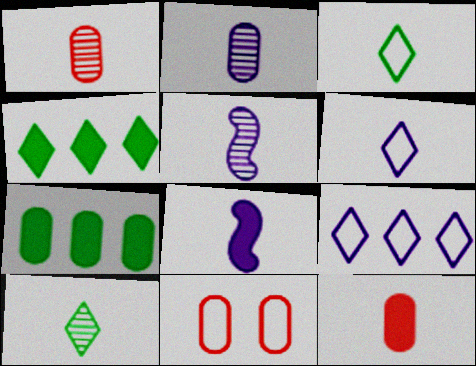[[1, 3, 8], 
[1, 5, 10], 
[2, 6, 8], 
[2, 7, 11], 
[3, 5, 12], 
[4, 5, 11]]